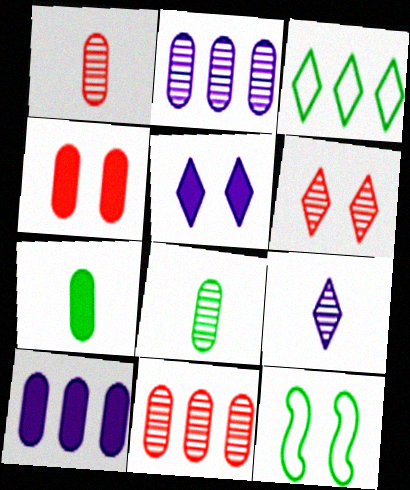[[4, 7, 10]]